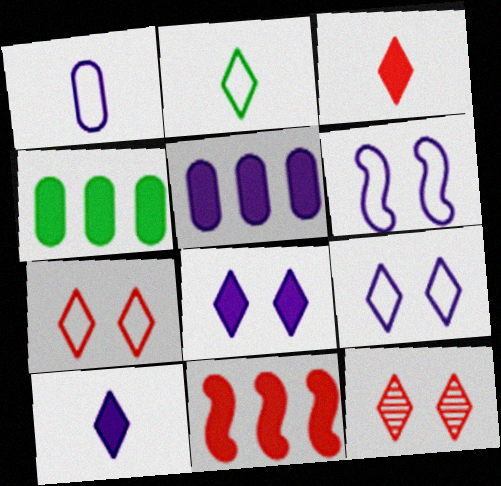[]